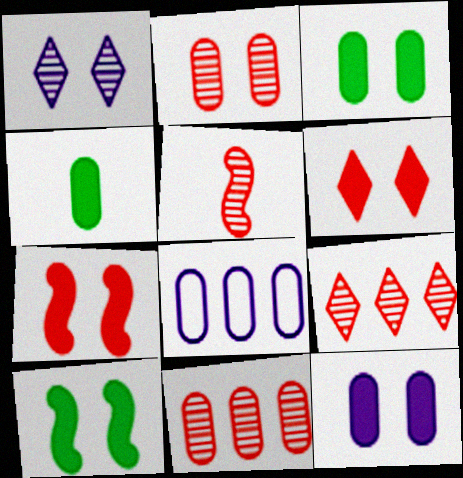[[2, 4, 8], 
[2, 5, 9], 
[6, 10, 12]]